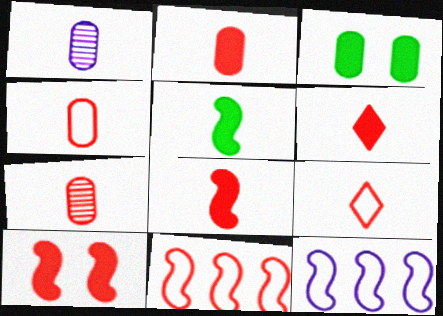[[1, 5, 9], 
[2, 4, 7], 
[2, 6, 8], 
[7, 8, 9]]